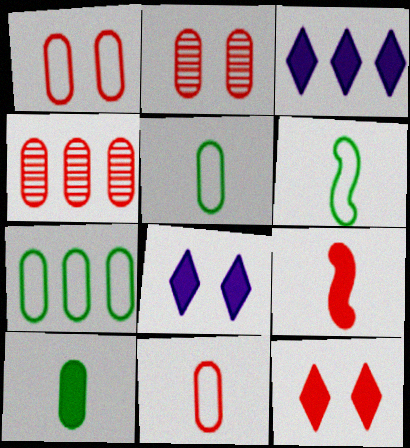[[2, 3, 6], 
[4, 6, 8]]